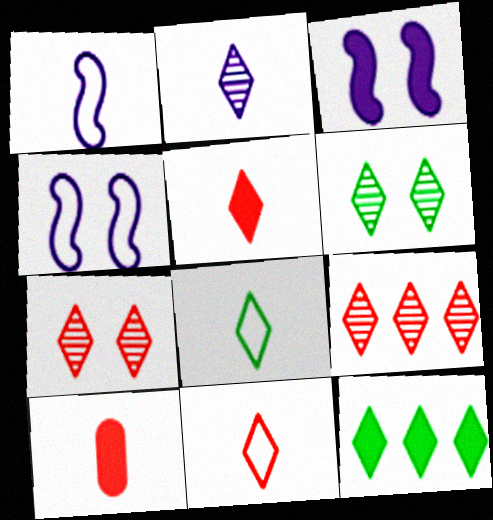[[2, 5, 8], 
[2, 6, 9], 
[3, 10, 12], 
[6, 8, 12]]